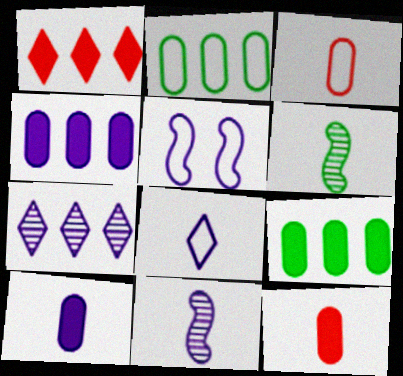[[5, 7, 10], 
[6, 8, 12], 
[8, 10, 11]]